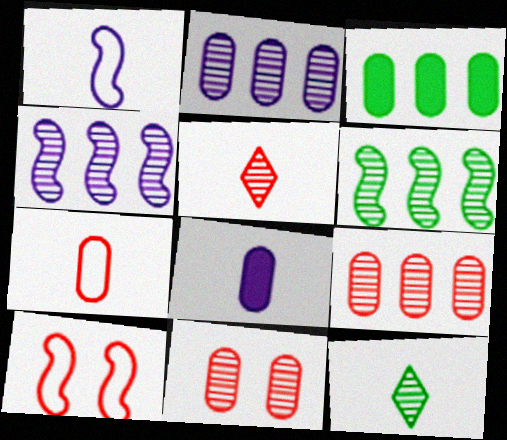[[4, 11, 12]]